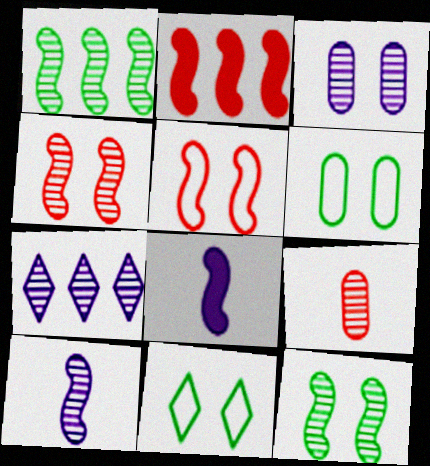[[1, 4, 10], 
[1, 5, 8], 
[3, 7, 10], 
[7, 9, 12]]